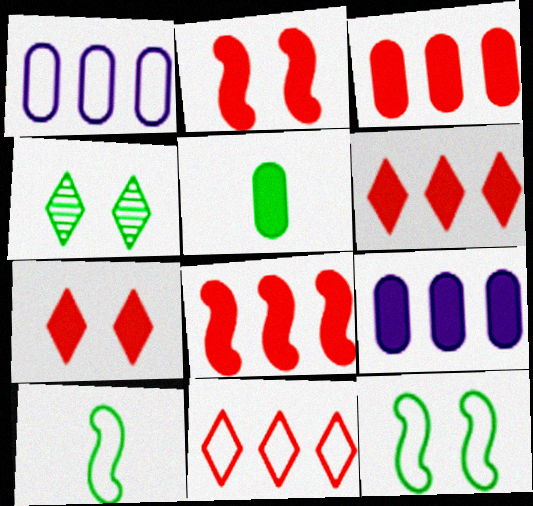[[3, 6, 8]]